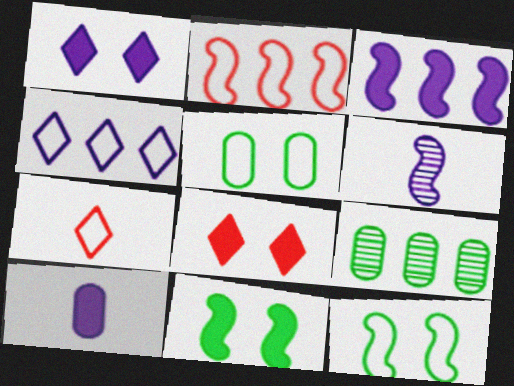[[1, 3, 10], 
[2, 6, 11]]